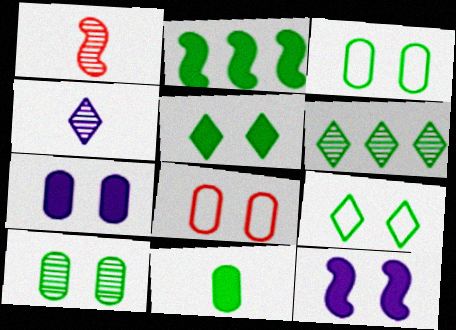[[2, 4, 8], 
[2, 5, 11], 
[7, 8, 10]]